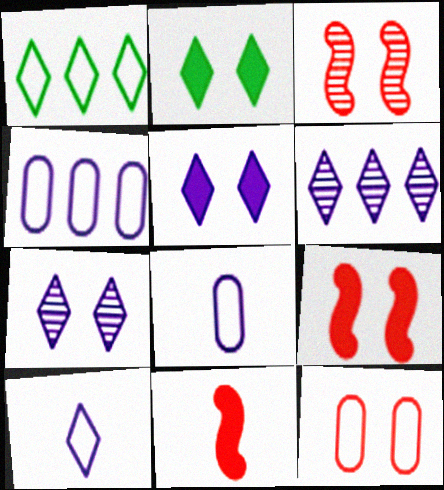[[5, 6, 10]]